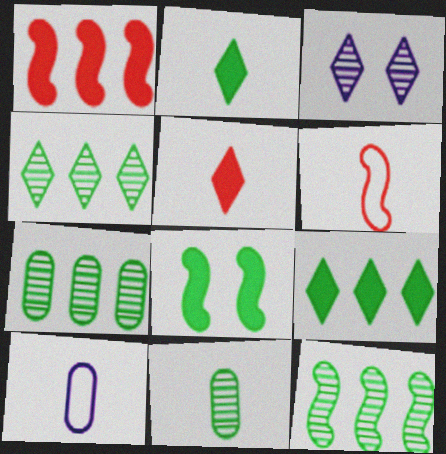[[4, 7, 12]]